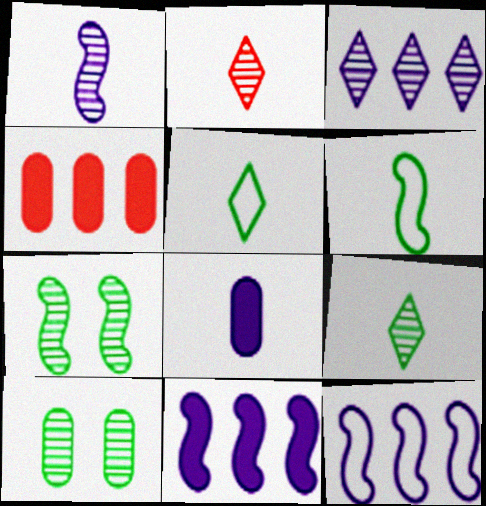[[2, 6, 8]]